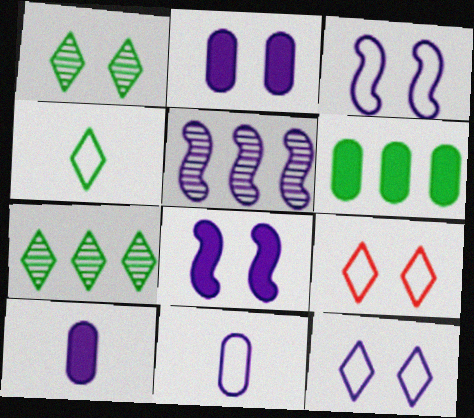[[5, 10, 12]]